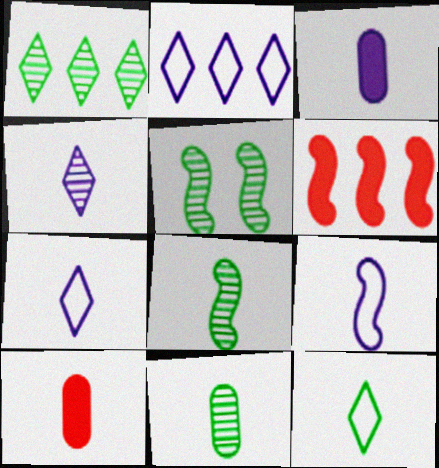[[1, 5, 11], 
[2, 5, 10], 
[3, 4, 9], 
[5, 6, 9], 
[7, 8, 10]]